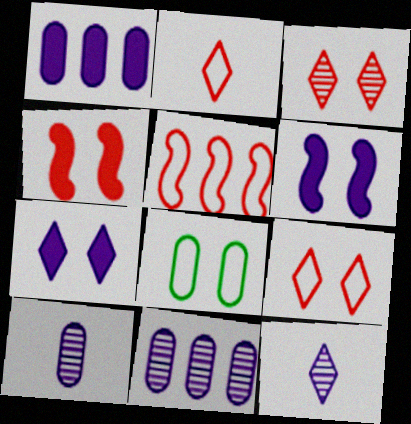[[3, 6, 8]]